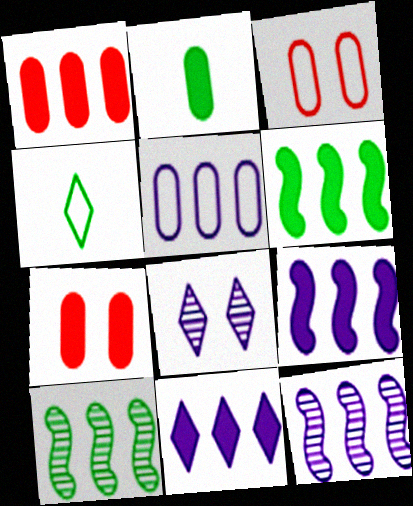[[1, 6, 11], 
[4, 7, 12], 
[5, 11, 12]]